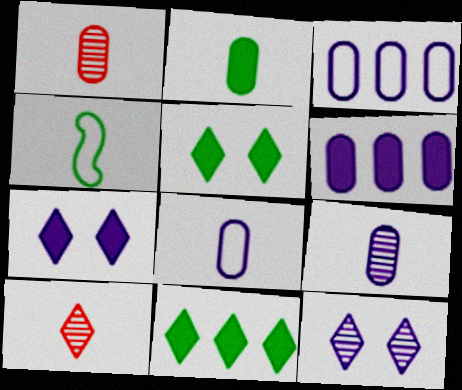[[1, 2, 8]]